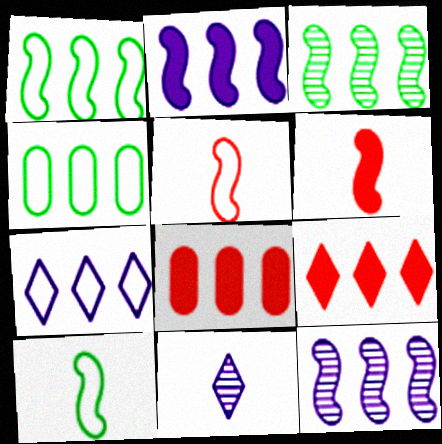[[3, 7, 8], 
[4, 9, 12]]